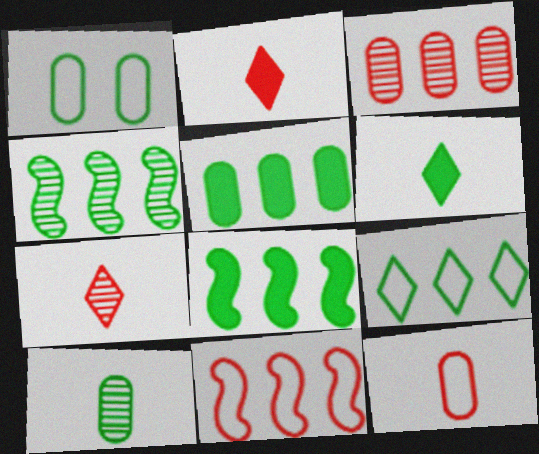[[1, 4, 6], 
[1, 5, 10], 
[4, 5, 9]]